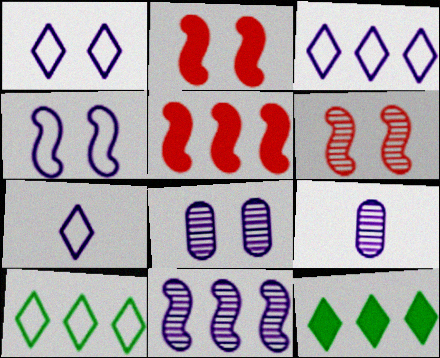[[1, 3, 7], 
[2, 9, 10]]